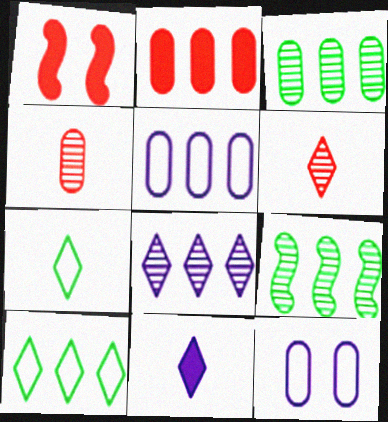[[2, 3, 5], 
[6, 7, 11]]